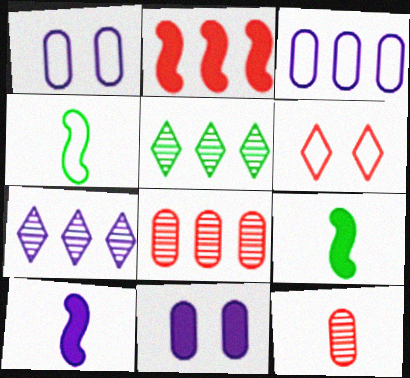[[1, 7, 10], 
[2, 3, 5], 
[2, 6, 12], 
[3, 4, 6]]